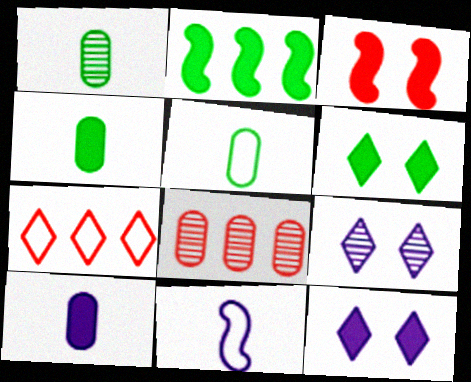[[1, 4, 5], 
[2, 4, 6], 
[6, 8, 11]]